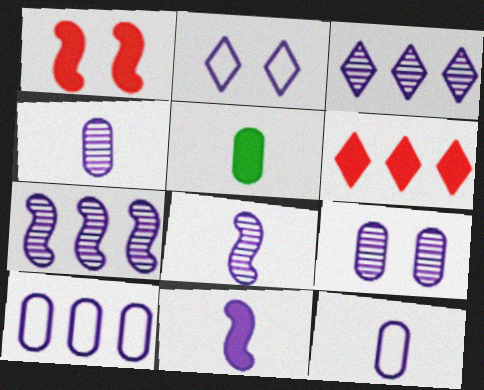[[3, 8, 9]]